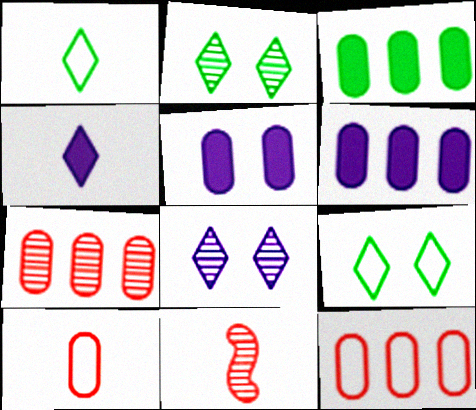[[6, 9, 11]]